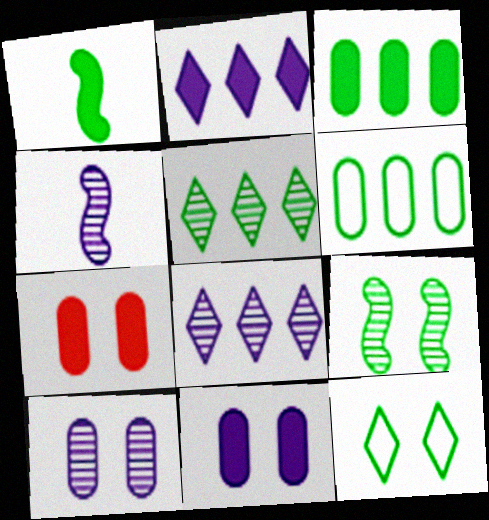[[1, 2, 7], 
[4, 8, 10]]